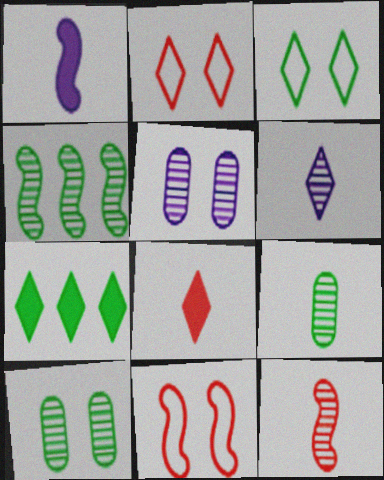[[1, 4, 11], 
[2, 6, 7], 
[6, 9, 12]]